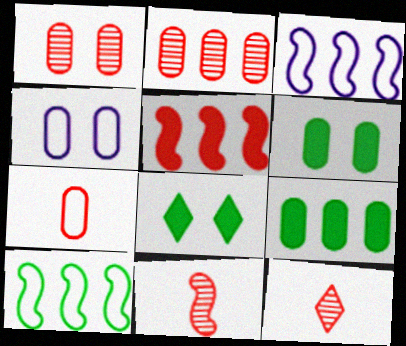[[1, 4, 6], 
[3, 6, 12]]